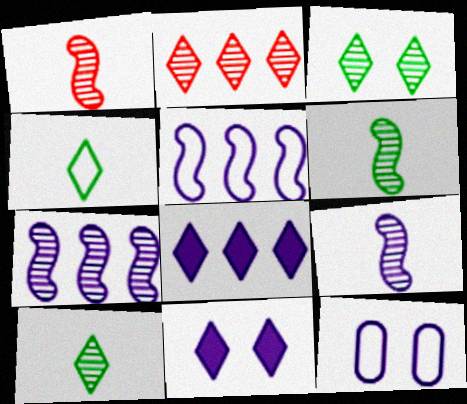[[1, 6, 9], 
[2, 4, 11], 
[8, 9, 12]]